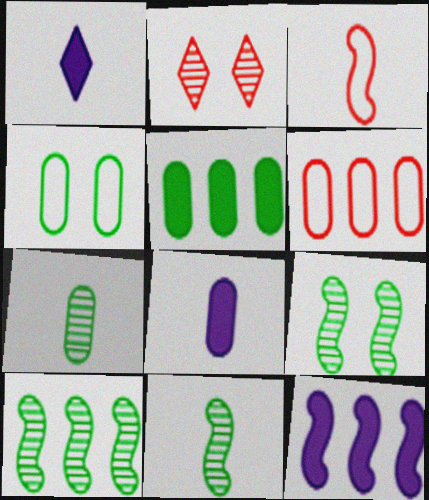[[1, 3, 7], 
[1, 6, 9], 
[3, 9, 12], 
[4, 5, 7], 
[9, 10, 11]]